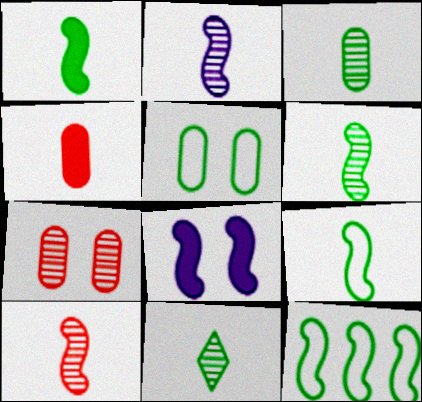[[1, 6, 9], 
[2, 6, 10], 
[3, 6, 11], 
[8, 10, 12]]